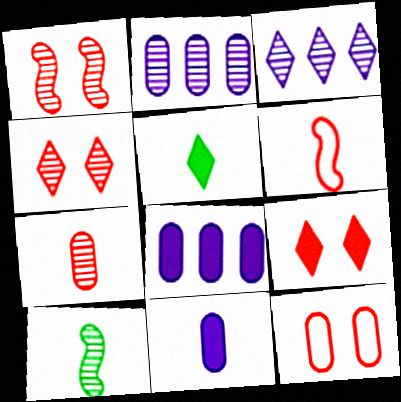[[1, 9, 12], 
[2, 4, 10]]